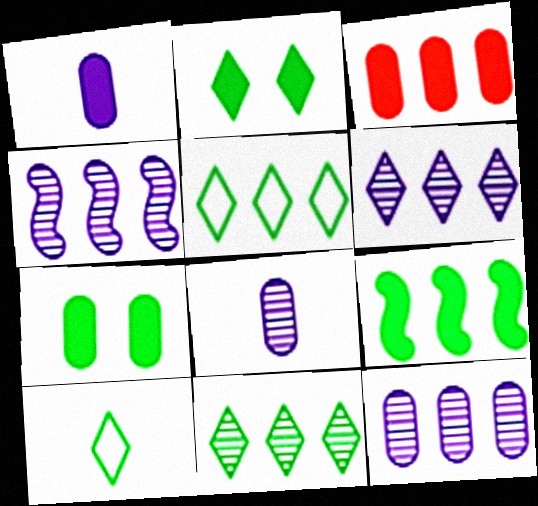[[1, 3, 7], 
[2, 10, 11], 
[3, 4, 5], 
[4, 6, 12]]